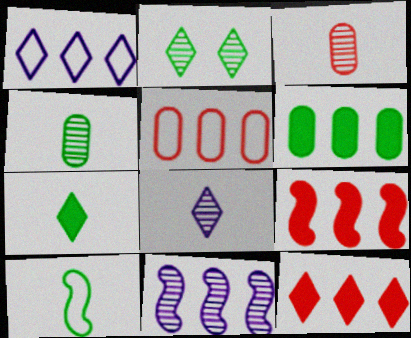[[2, 3, 11], 
[2, 6, 10], 
[4, 7, 10]]